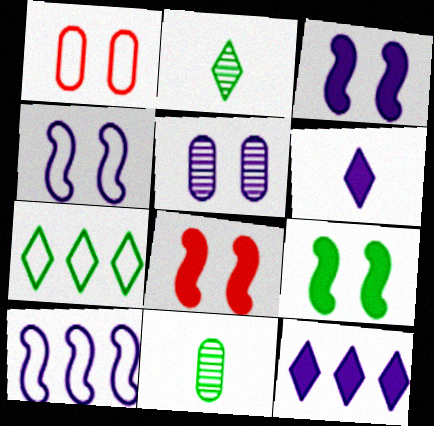[[3, 8, 9], 
[5, 6, 10], 
[7, 9, 11]]